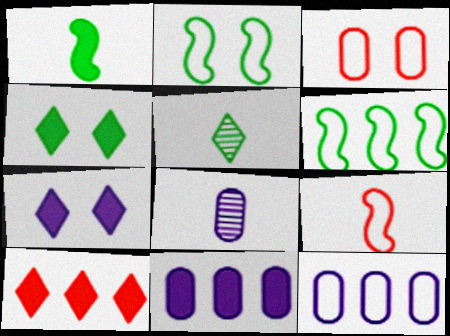[[2, 8, 10]]